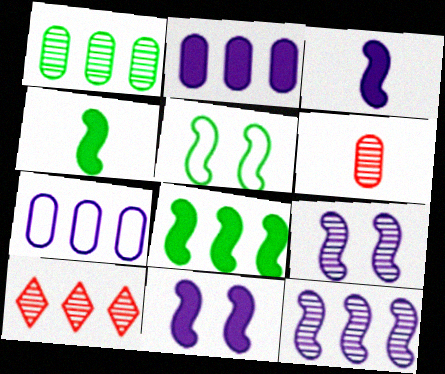[[1, 10, 12], 
[7, 8, 10]]